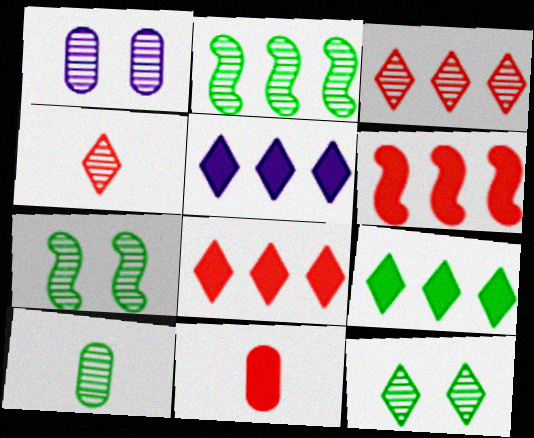[[1, 2, 4], 
[2, 10, 12], 
[5, 8, 9]]